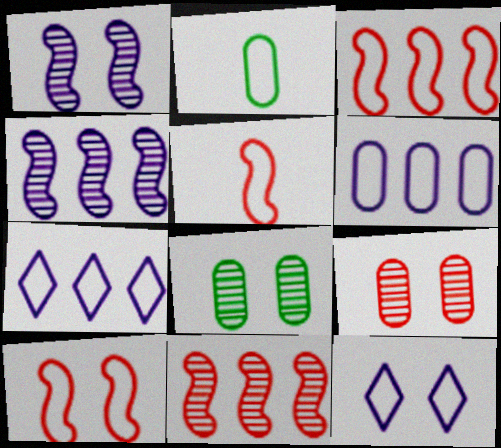[[2, 3, 12], 
[2, 7, 10], 
[3, 5, 10]]